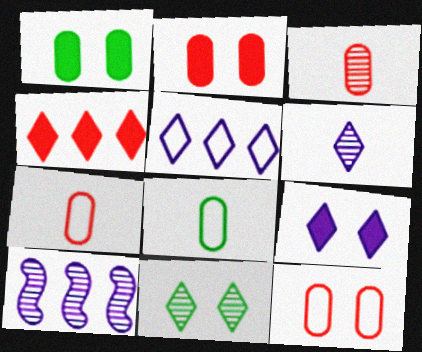[[3, 10, 11], 
[5, 6, 9]]